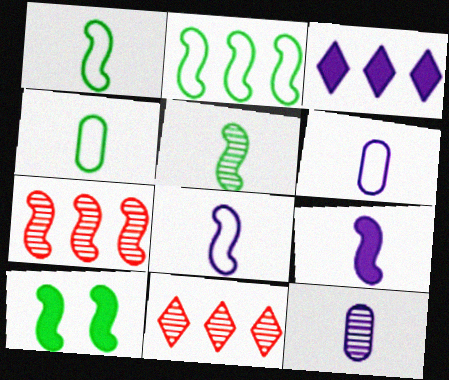[[2, 5, 10], 
[6, 10, 11], 
[7, 8, 10]]